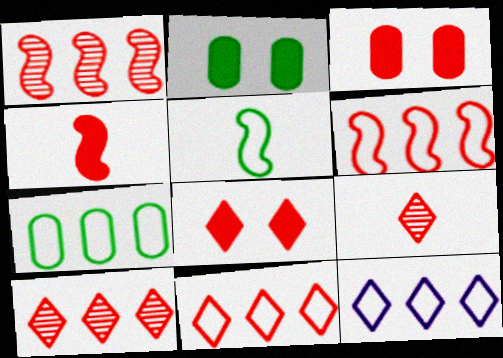[[3, 6, 9], 
[6, 7, 12], 
[8, 9, 11]]